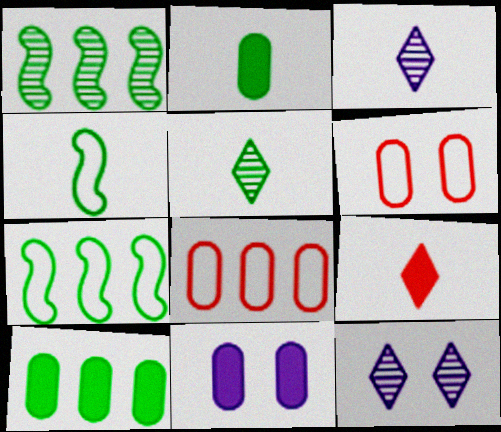[[2, 4, 5]]